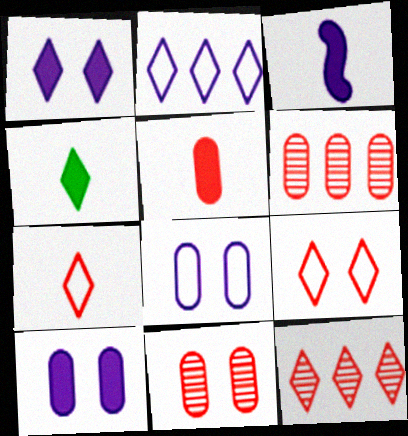[[3, 4, 5]]